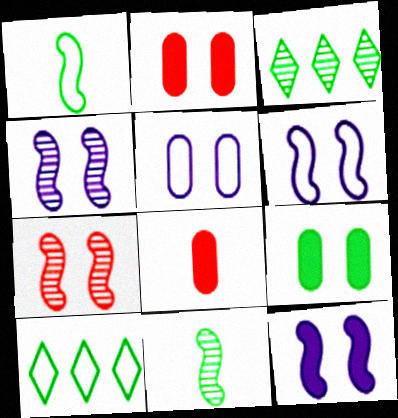[[1, 3, 9], 
[3, 6, 8], 
[4, 6, 12], 
[4, 8, 10], 
[9, 10, 11]]